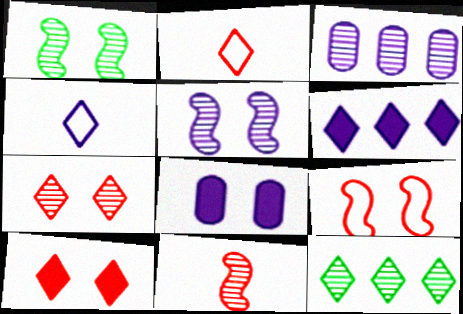[[4, 10, 12]]